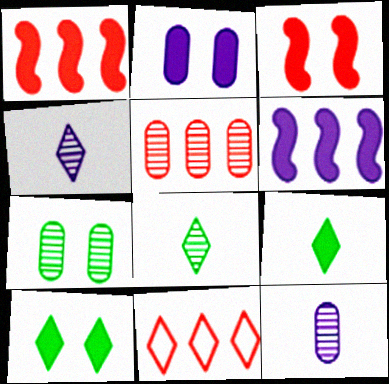[[1, 2, 9], 
[1, 5, 11], 
[2, 3, 10], 
[4, 10, 11], 
[5, 7, 12]]